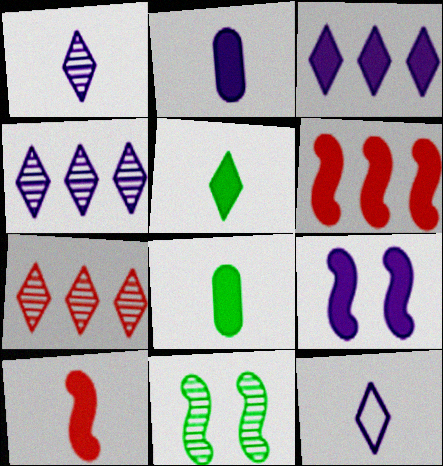[[2, 3, 9], 
[2, 5, 10]]